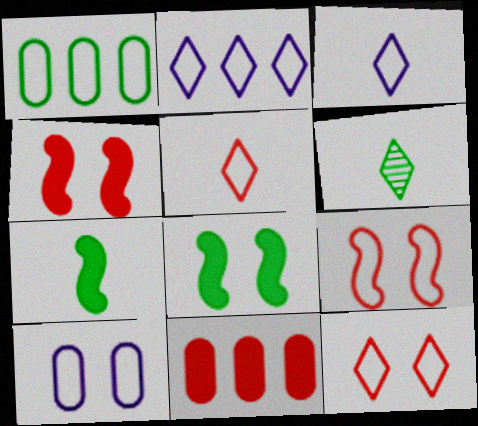[[1, 3, 9], 
[1, 6, 8]]